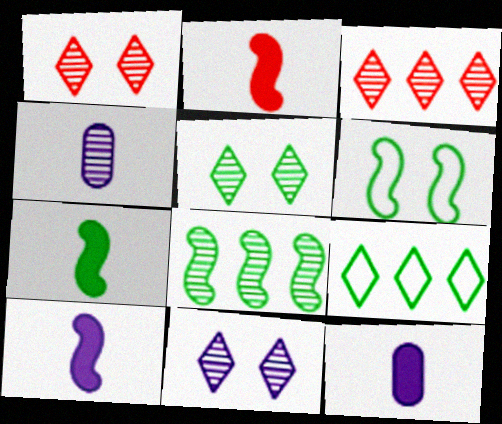[[1, 4, 8], 
[1, 5, 11], 
[2, 7, 10], 
[3, 6, 12], 
[6, 7, 8]]